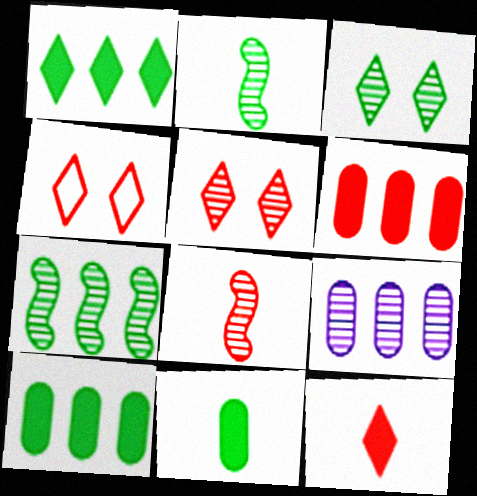[[2, 5, 9], 
[3, 8, 9], 
[4, 6, 8]]